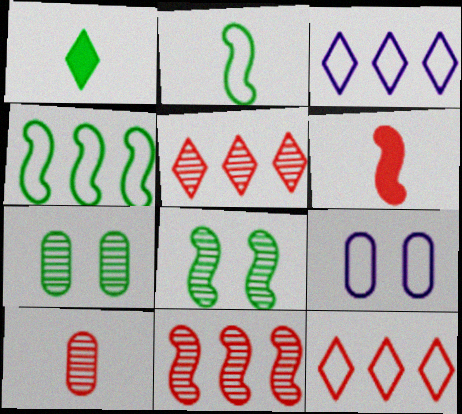[[1, 4, 7], 
[1, 9, 11], 
[2, 9, 12], 
[3, 6, 7]]